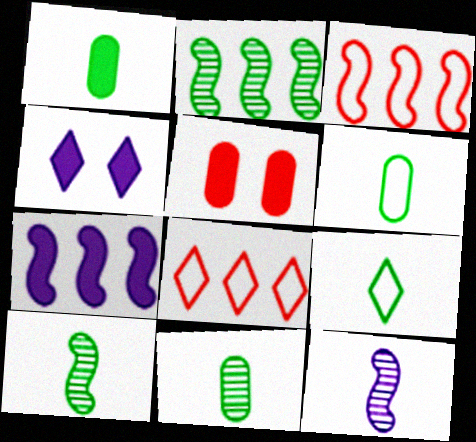[[1, 6, 11], 
[1, 9, 10], 
[2, 3, 7], 
[3, 4, 11]]